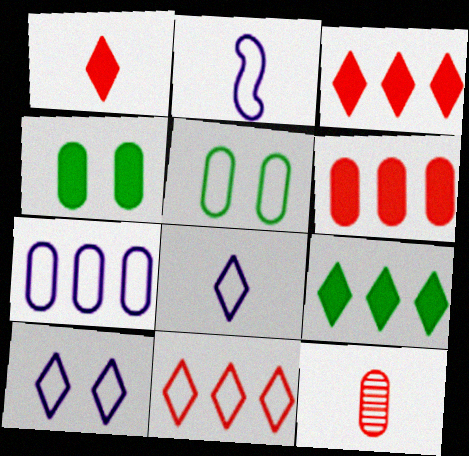[[2, 5, 11], 
[2, 7, 10], 
[4, 7, 12]]